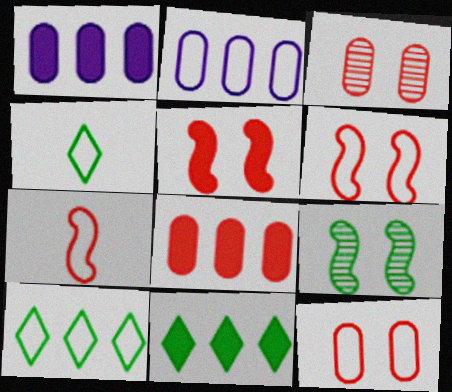[[2, 4, 6]]